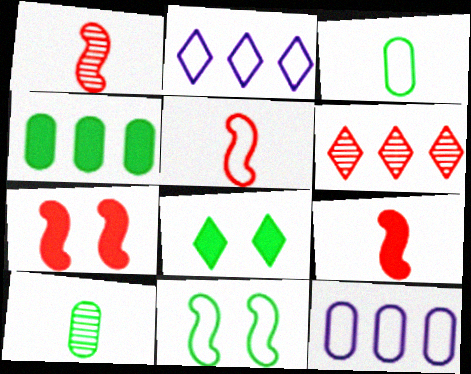[[1, 5, 9], 
[1, 8, 12], 
[2, 7, 10]]